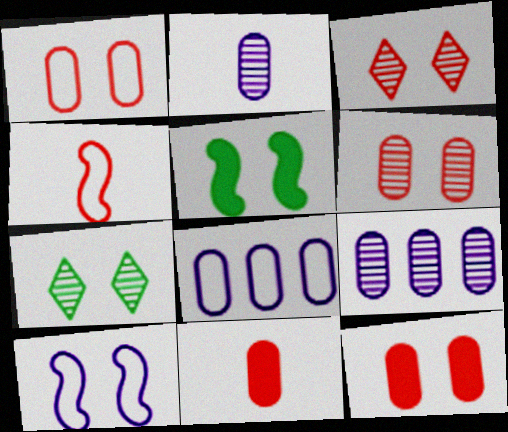[[1, 6, 12], 
[7, 10, 12]]